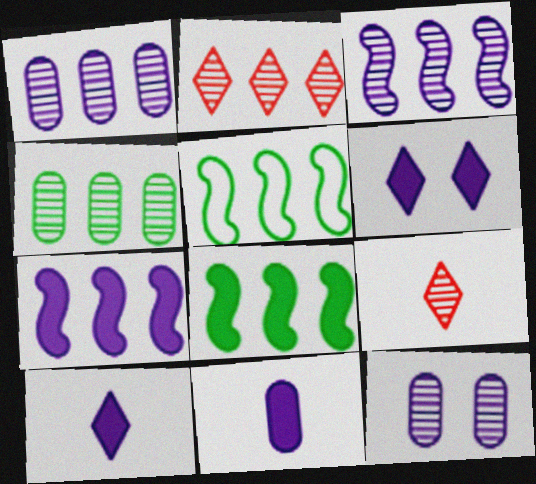[[2, 3, 4], 
[6, 7, 11]]